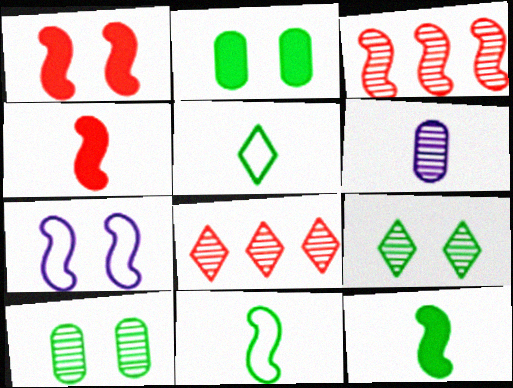[[3, 6, 9], 
[3, 7, 12], 
[4, 5, 6]]